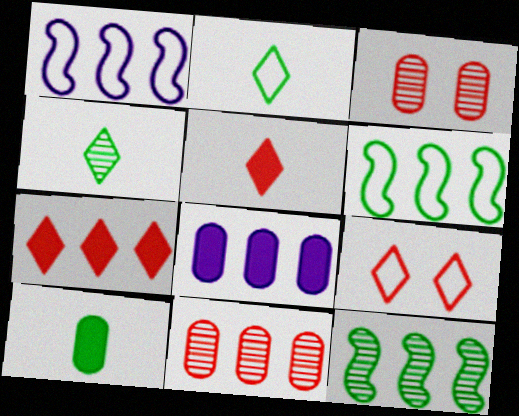[]